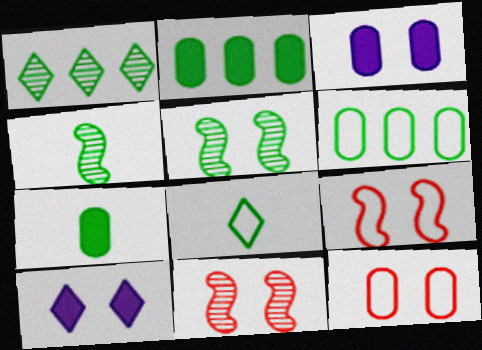[[2, 5, 8], 
[4, 7, 8], 
[5, 10, 12]]